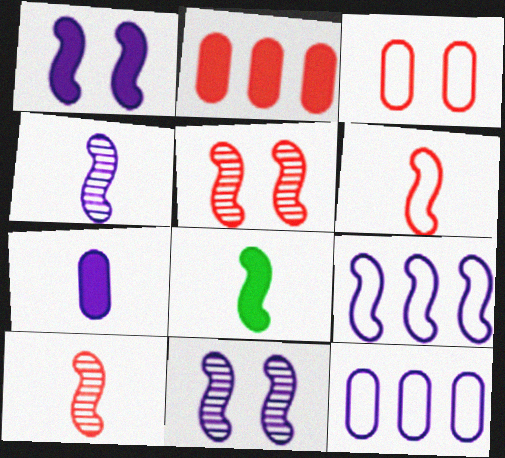[[1, 4, 9], 
[4, 6, 8], 
[5, 8, 9]]